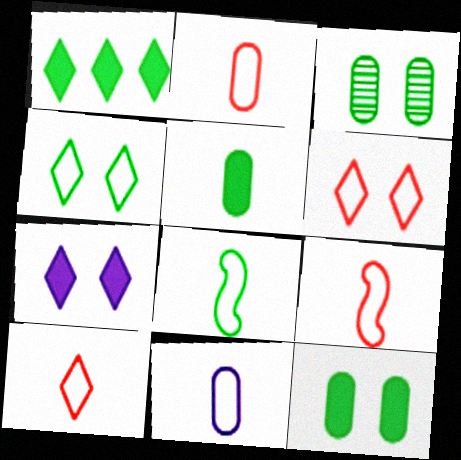[[1, 3, 8], 
[2, 9, 10], 
[8, 10, 11]]